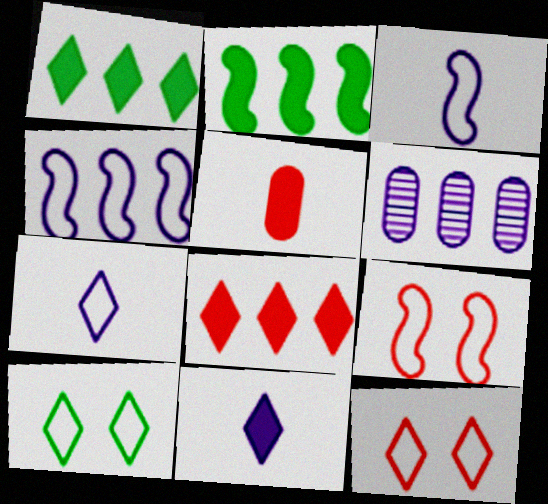[]